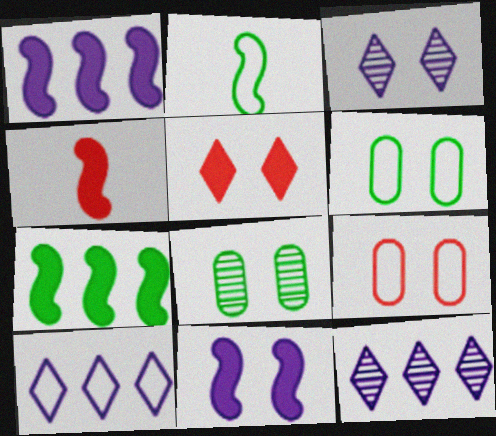[[2, 9, 10], 
[4, 6, 12], 
[4, 7, 11], 
[4, 8, 10]]